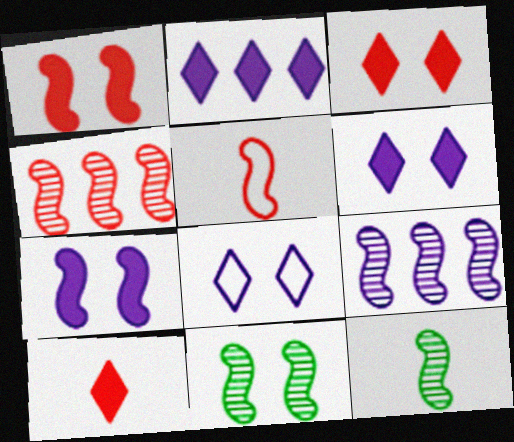[[1, 4, 5]]